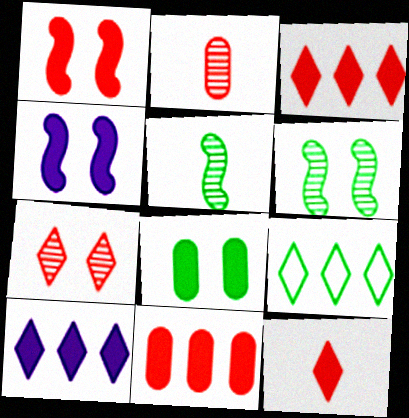[[1, 11, 12], 
[2, 4, 9], 
[5, 8, 9]]